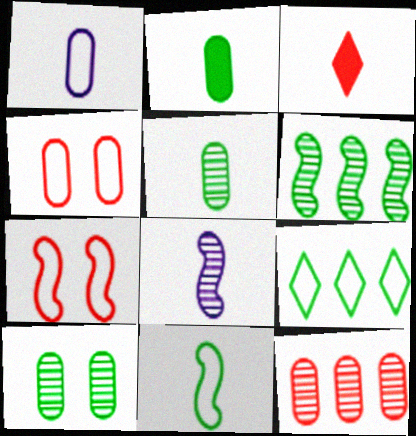[[1, 7, 9], 
[3, 7, 12]]